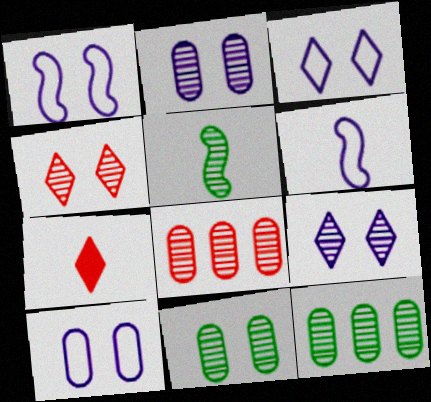[[1, 3, 10], 
[1, 7, 12], 
[5, 8, 9]]